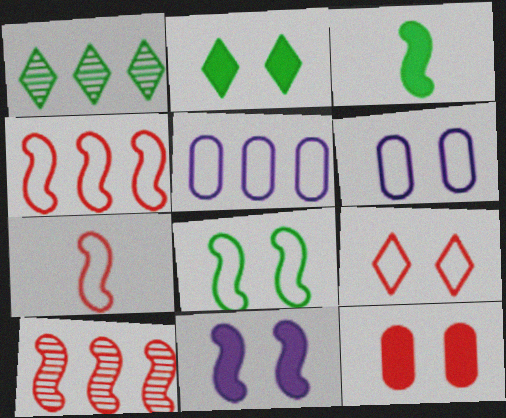[[2, 11, 12], 
[6, 8, 9]]